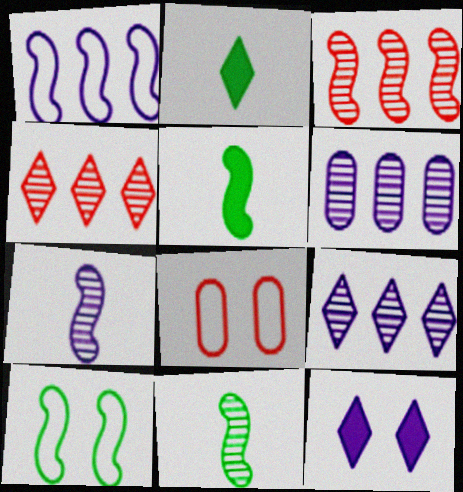[[5, 8, 9]]